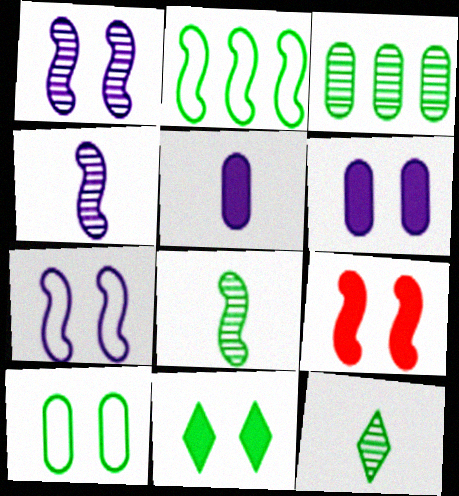[[2, 4, 9], 
[6, 9, 11]]